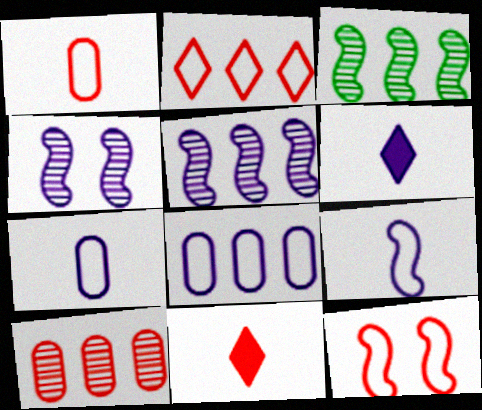[[1, 2, 12], 
[4, 6, 8], 
[10, 11, 12]]